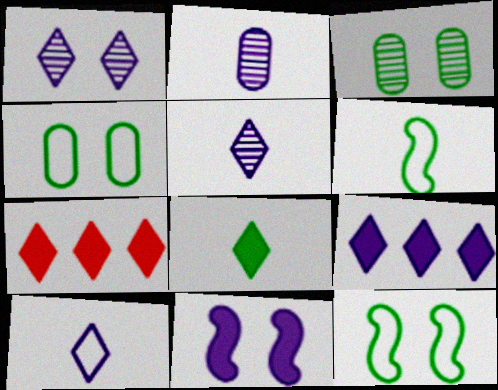[[1, 9, 10], 
[2, 7, 12]]